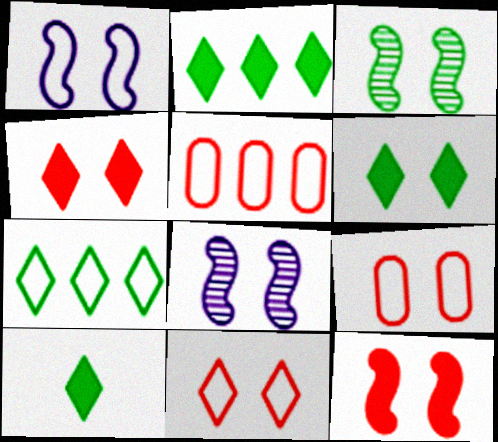[[1, 3, 12], 
[2, 6, 10], 
[5, 8, 10], 
[6, 8, 9]]